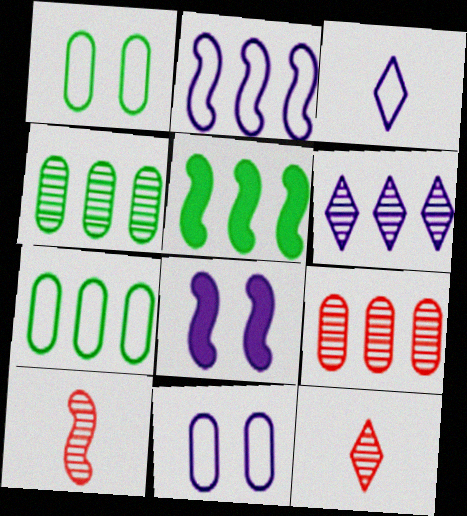[[2, 3, 11], 
[5, 11, 12], 
[7, 8, 12]]